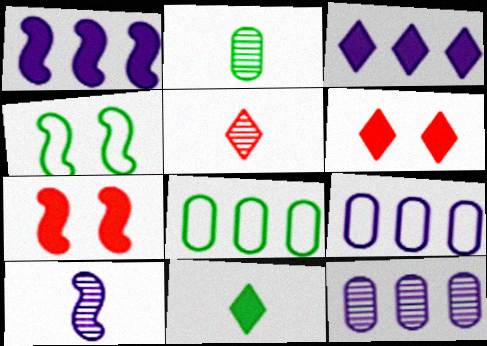[[2, 5, 10], 
[3, 6, 11], 
[6, 8, 10]]